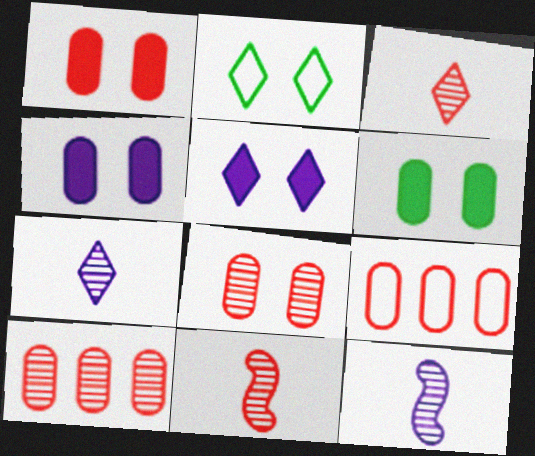[[1, 4, 6]]